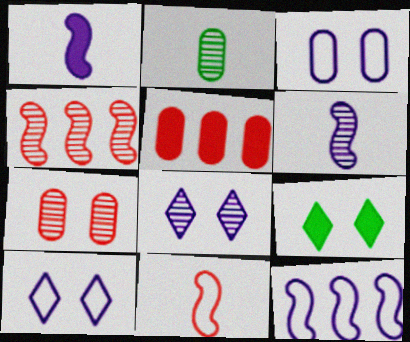[[1, 5, 9], 
[2, 3, 5], 
[2, 4, 8]]